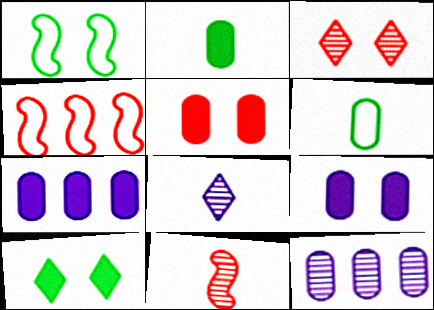[[1, 3, 9], 
[2, 5, 7], 
[5, 6, 12]]